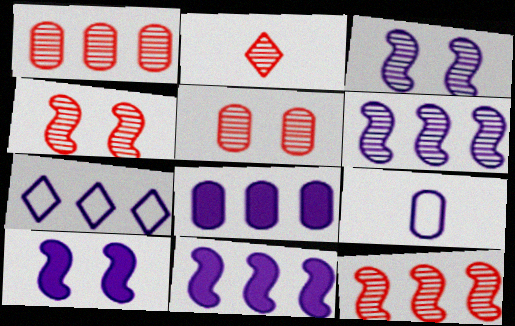[[1, 2, 4], 
[2, 5, 12], 
[6, 7, 8]]